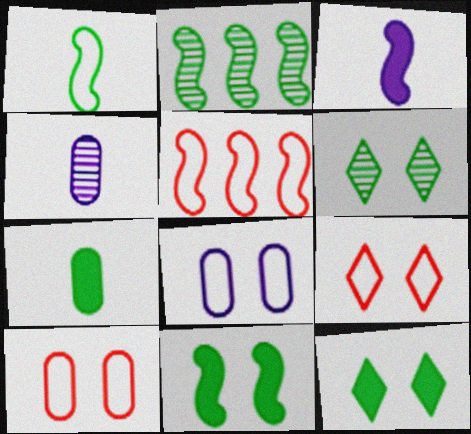[[1, 2, 11], 
[4, 5, 12]]